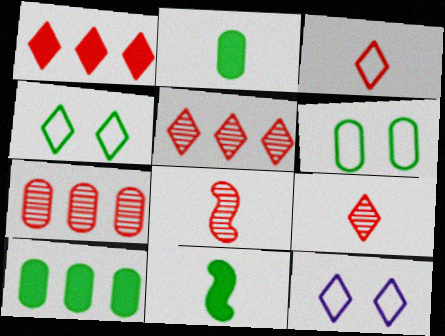[[7, 11, 12], 
[8, 10, 12]]